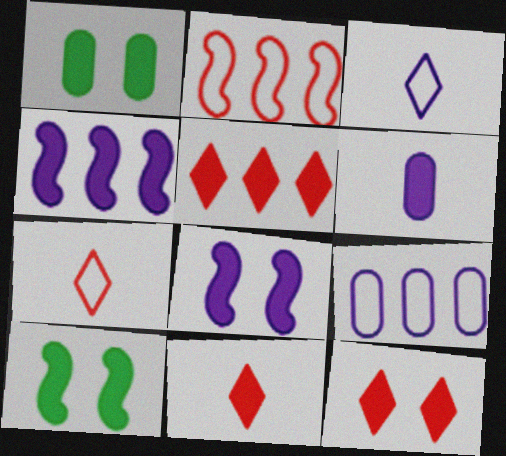[[1, 4, 11], 
[1, 8, 12], 
[5, 6, 10], 
[5, 11, 12]]